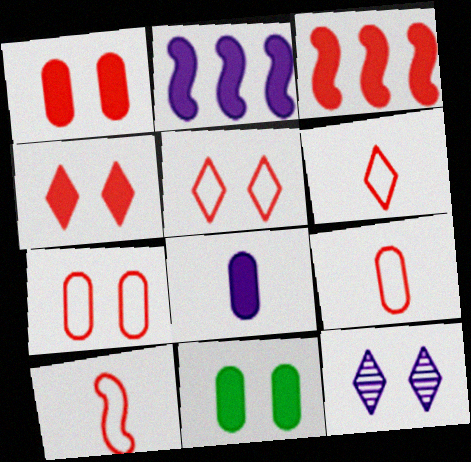[[6, 9, 10]]